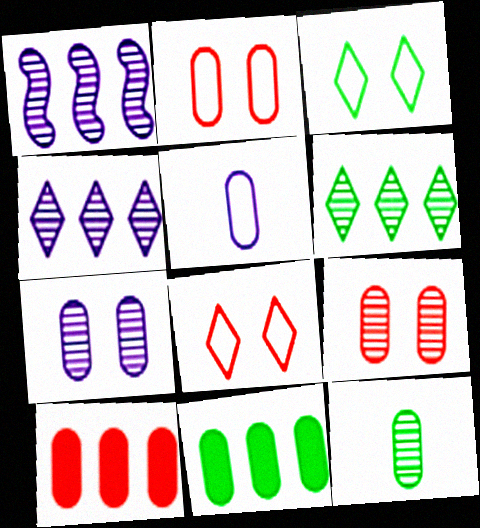[[5, 9, 11]]